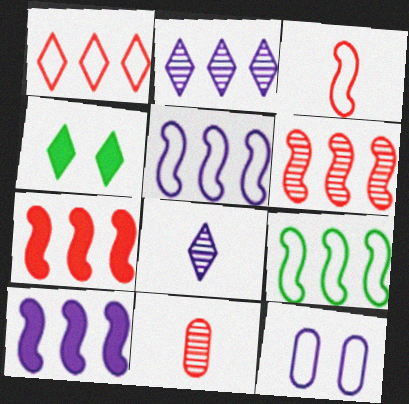[[1, 4, 8], 
[4, 5, 11], 
[6, 9, 10], 
[8, 10, 12]]